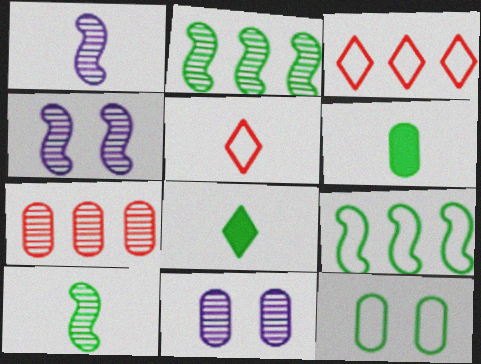[[1, 5, 6], 
[2, 8, 12], 
[3, 4, 6]]